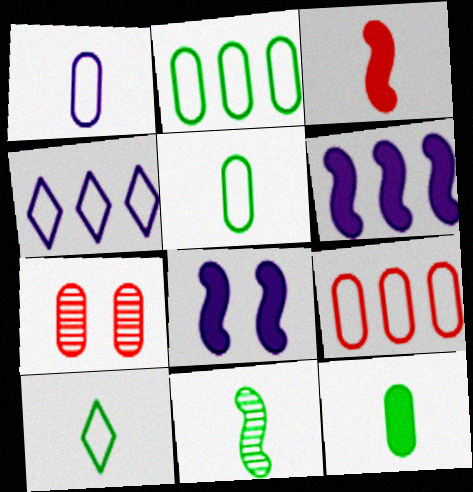[[6, 7, 10], 
[10, 11, 12]]